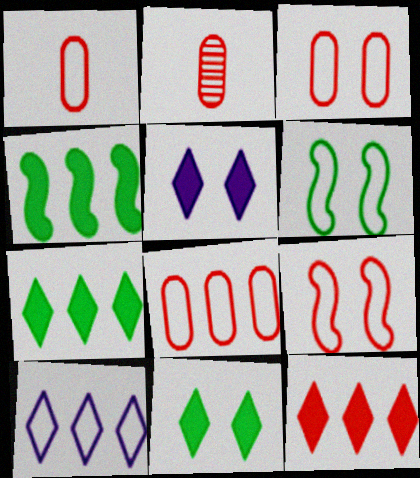[[1, 3, 8], 
[1, 6, 10], 
[2, 9, 12]]